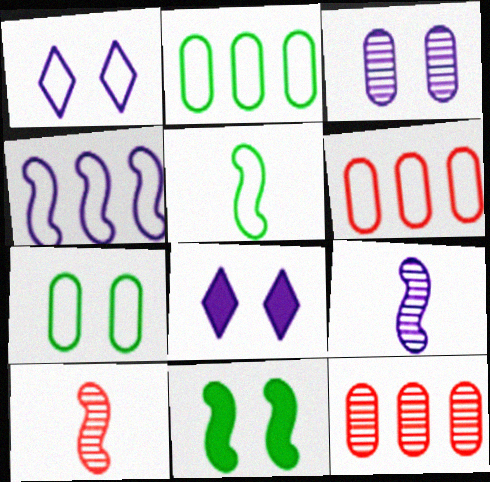[[1, 5, 6], 
[2, 8, 10], 
[4, 10, 11], 
[5, 8, 12]]